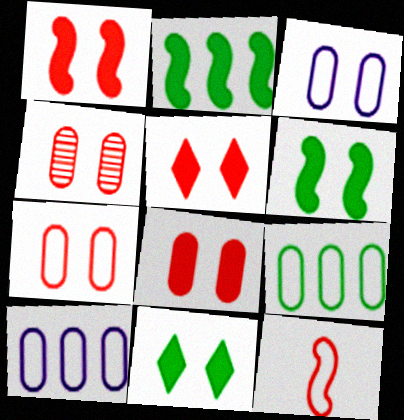[[1, 5, 8], 
[4, 7, 8]]